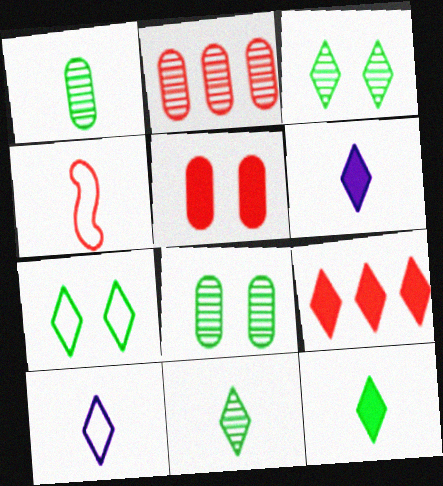[[1, 4, 6], 
[3, 9, 10]]